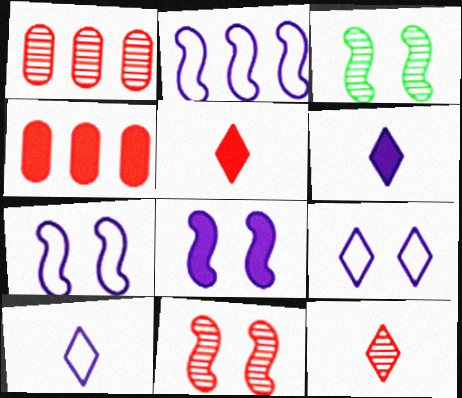[[1, 11, 12], 
[3, 4, 10]]